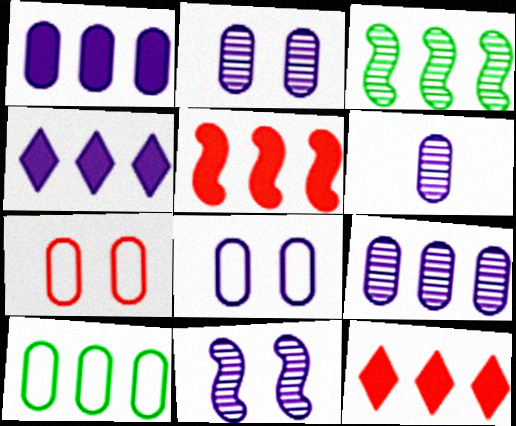[[1, 6, 8], 
[2, 6, 9]]